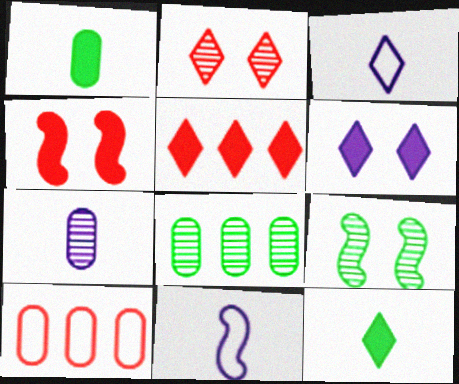[[3, 4, 8], 
[5, 6, 12]]